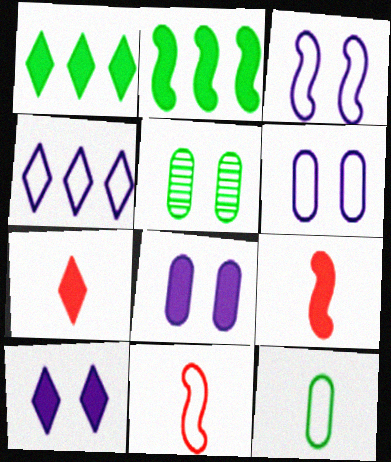[[1, 7, 10], 
[1, 8, 9], 
[2, 7, 8], 
[4, 5, 9]]